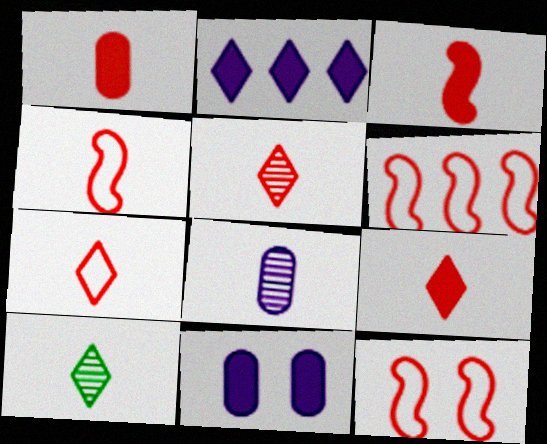[[1, 3, 9], 
[1, 4, 5], 
[4, 6, 12], 
[5, 7, 9], 
[6, 10, 11]]